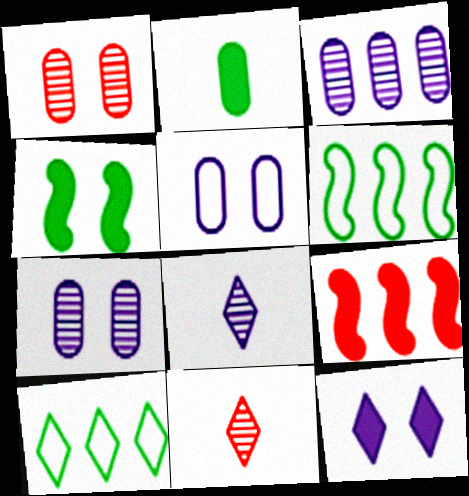[[2, 9, 12], 
[3, 9, 10], 
[10, 11, 12]]